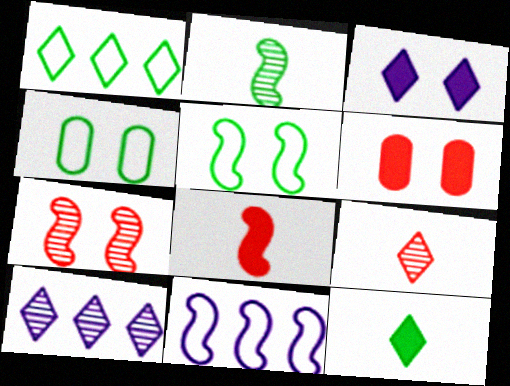[[1, 3, 9], 
[3, 4, 7], 
[4, 8, 10]]